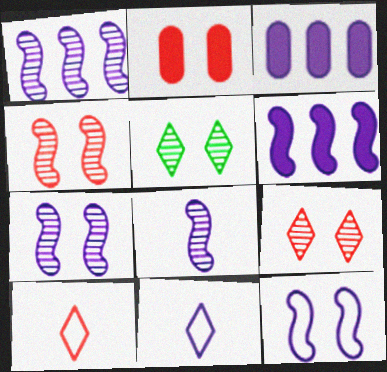[[1, 7, 8], 
[2, 5, 12], 
[3, 7, 11], 
[6, 8, 12]]